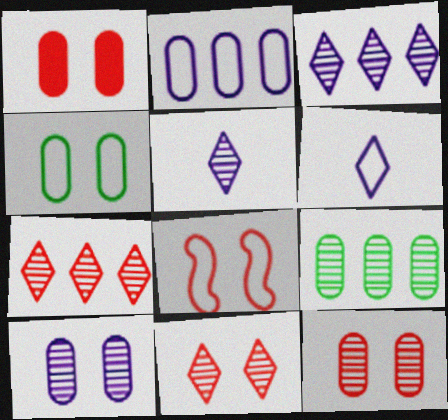[[1, 4, 10], 
[1, 8, 11]]